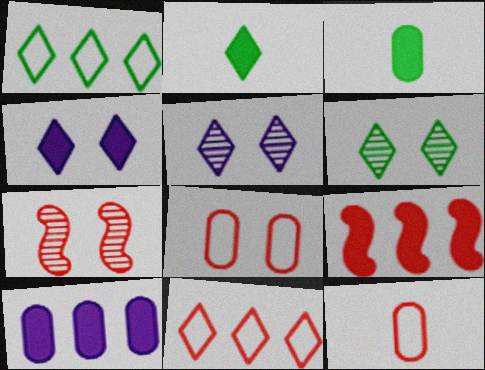[[1, 2, 6], 
[2, 5, 11], 
[3, 4, 9]]